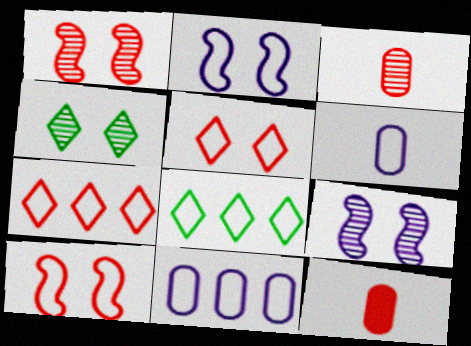[[1, 7, 12], 
[6, 8, 10], 
[8, 9, 12]]